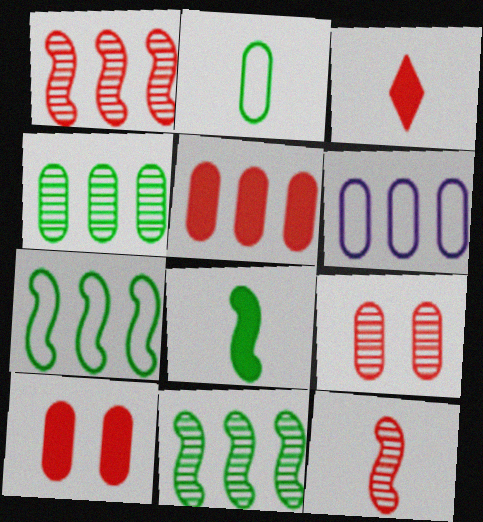[[4, 5, 6]]